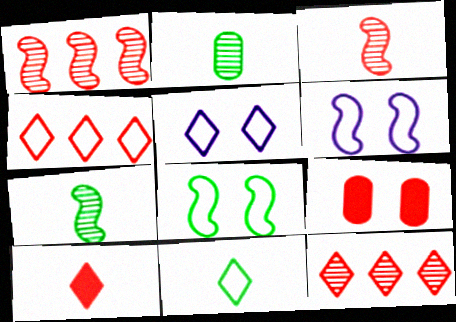[[3, 4, 9], 
[4, 5, 11]]